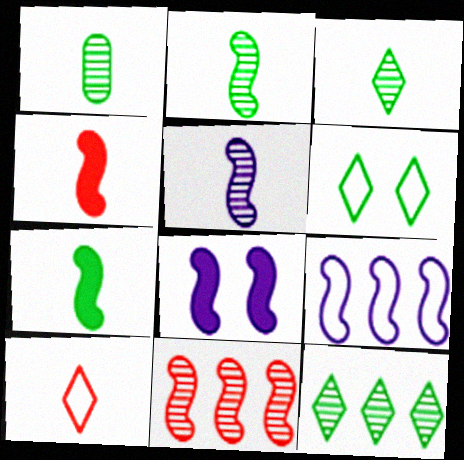[[1, 2, 3], 
[5, 8, 9]]